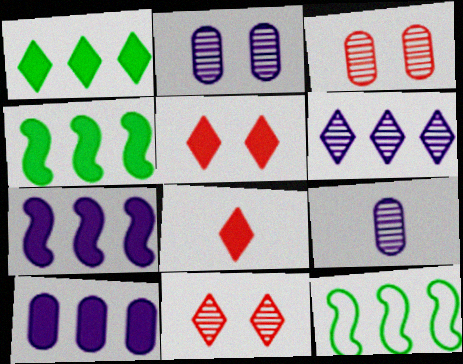[[2, 8, 12], 
[5, 9, 12]]